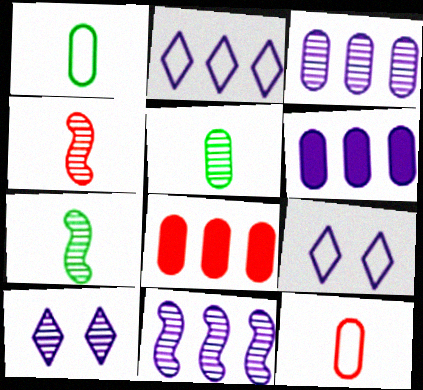[[2, 6, 11], 
[7, 8, 9]]